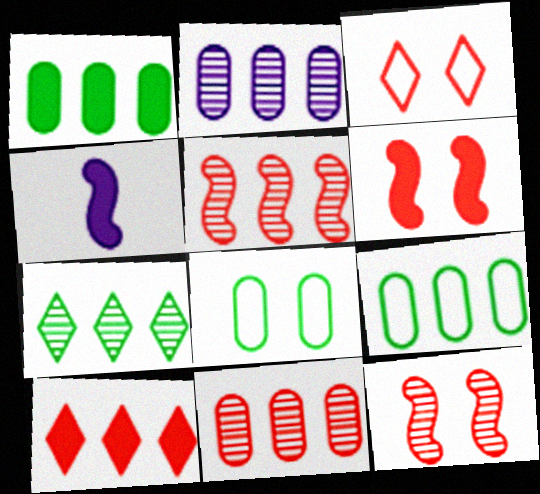[[2, 5, 7]]